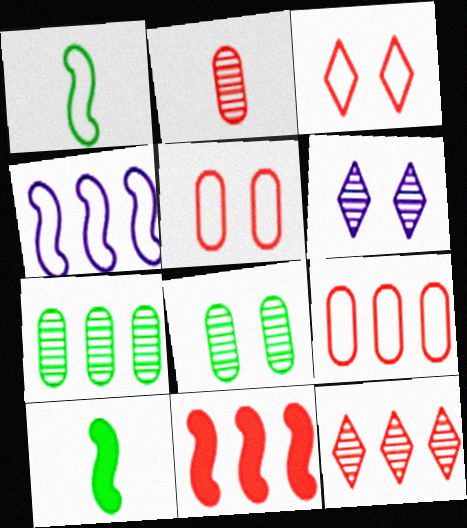[[2, 3, 11], 
[6, 9, 10], 
[9, 11, 12]]